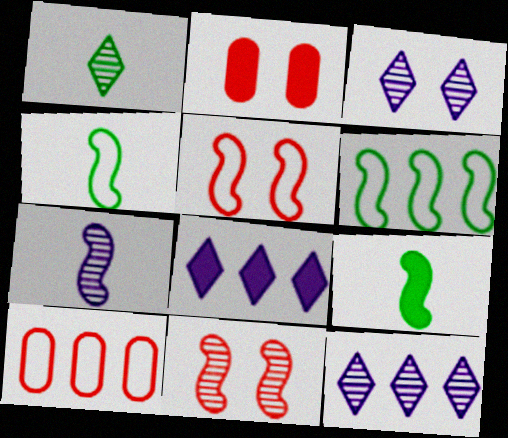[[2, 4, 12], 
[2, 8, 9], 
[3, 9, 10]]